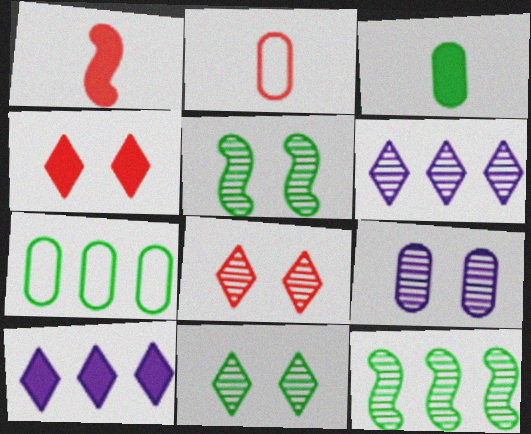[[2, 5, 10], 
[5, 8, 9]]